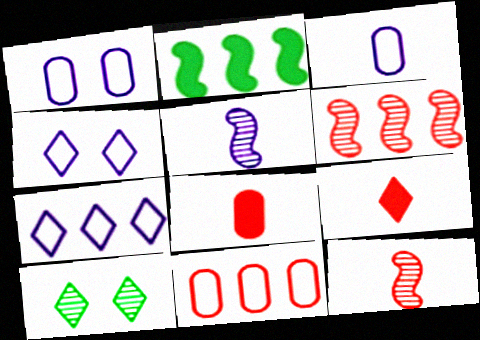[[7, 9, 10]]